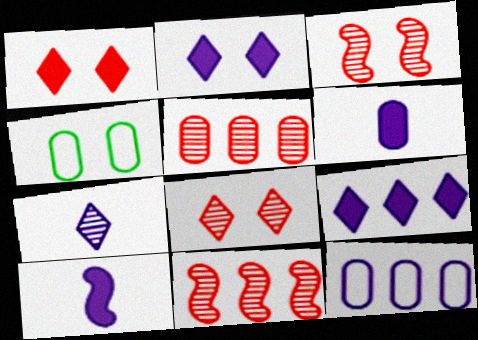[[2, 3, 4], 
[4, 5, 6]]